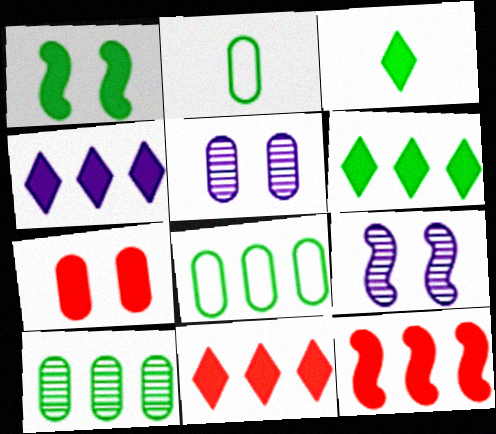[[2, 9, 11], 
[4, 6, 11]]